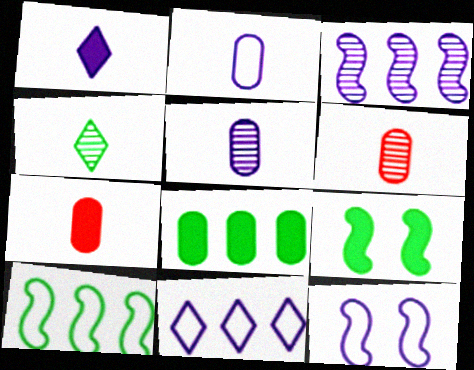[[2, 11, 12], 
[6, 9, 11]]